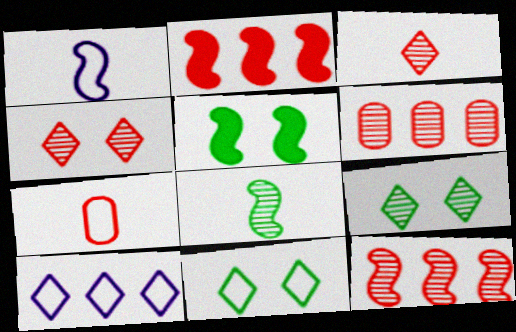[[1, 5, 12], 
[2, 4, 7]]